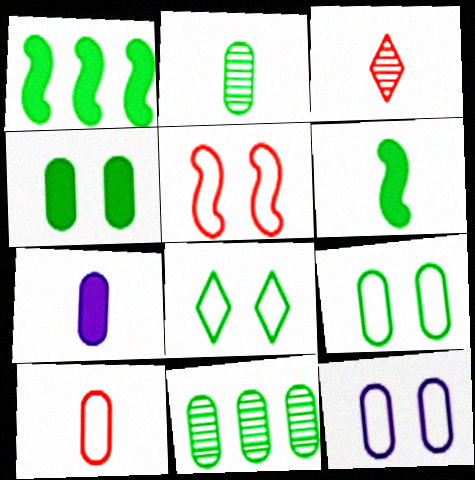[[1, 2, 8], 
[1, 3, 12], 
[2, 7, 10], 
[5, 8, 12], 
[6, 8, 11]]